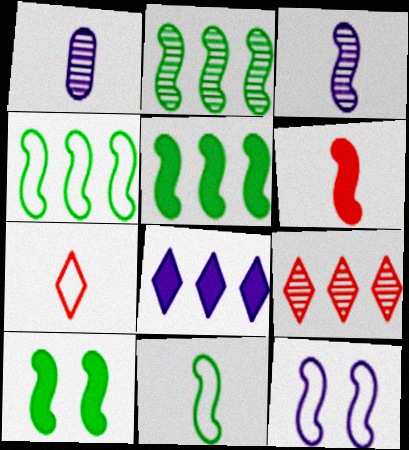[[1, 8, 12], 
[2, 4, 5], 
[2, 6, 12], 
[2, 10, 11], 
[3, 6, 11]]